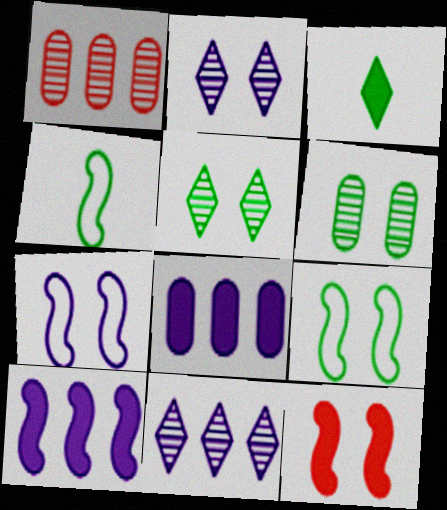[[1, 3, 7], 
[3, 8, 12]]